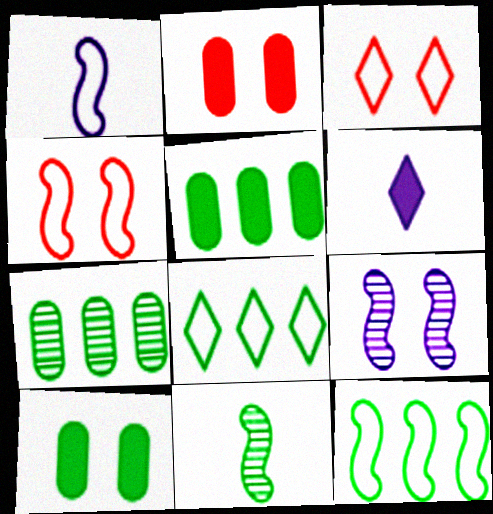[[1, 4, 12], 
[3, 9, 10], 
[4, 6, 7], 
[8, 10, 11]]